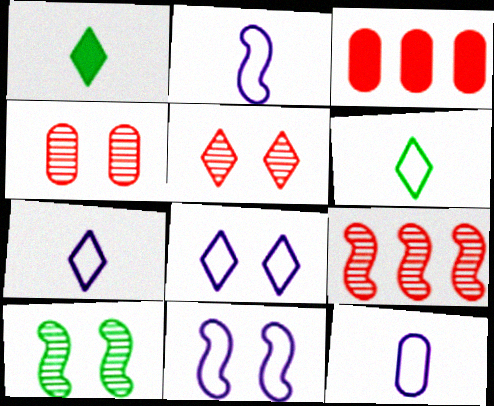[[2, 7, 12], 
[3, 7, 10]]